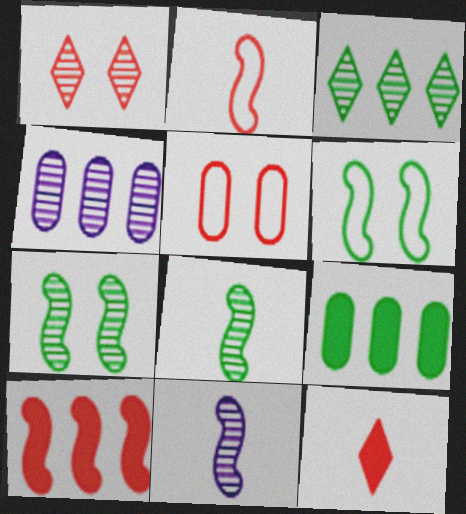[[1, 4, 8], 
[4, 6, 12], 
[6, 10, 11]]